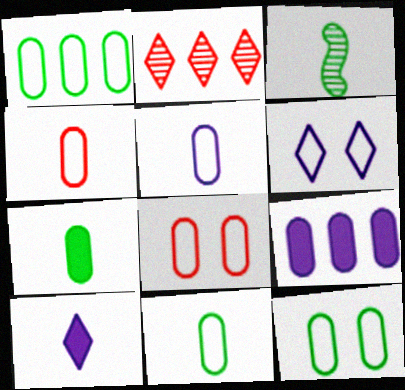[[1, 5, 8], 
[1, 11, 12], 
[3, 4, 10], 
[4, 5, 11]]